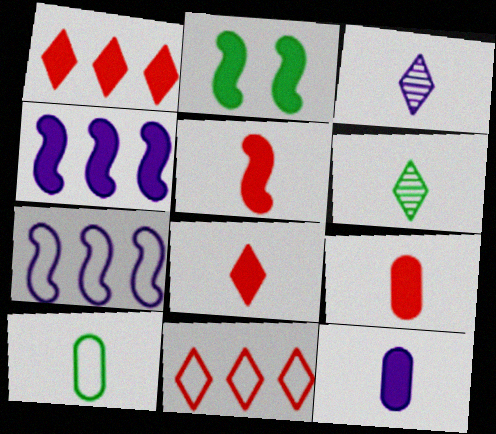[[1, 2, 12], 
[2, 4, 5], 
[3, 5, 10], 
[5, 8, 9]]